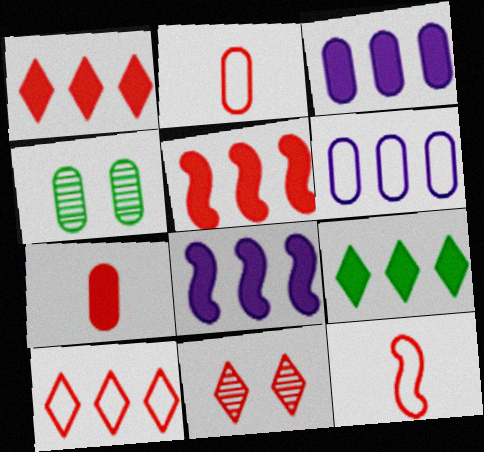[[2, 3, 4], 
[2, 5, 11], 
[3, 5, 9], 
[4, 6, 7]]